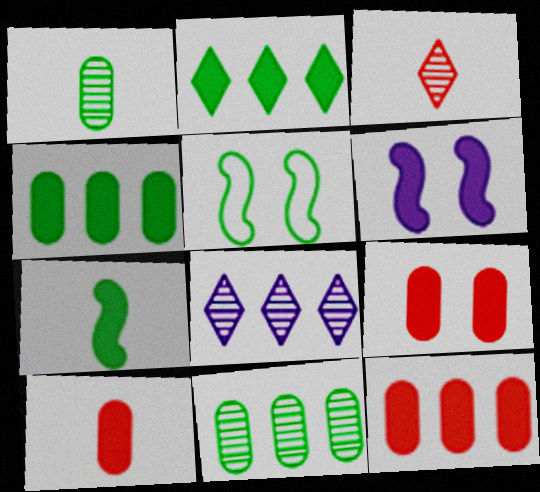[[1, 2, 5], 
[2, 6, 10], 
[5, 8, 10], 
[9, 10, 12]]